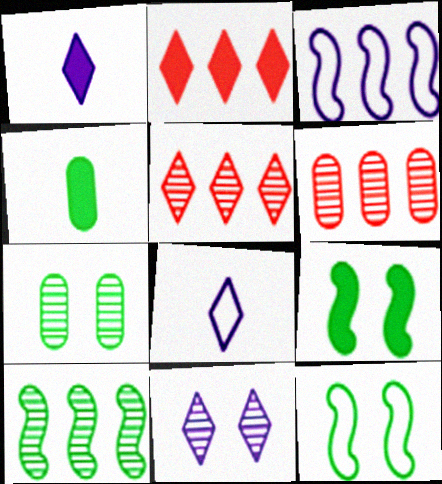[[1, 6, 12], 
[6, 8, 9]]